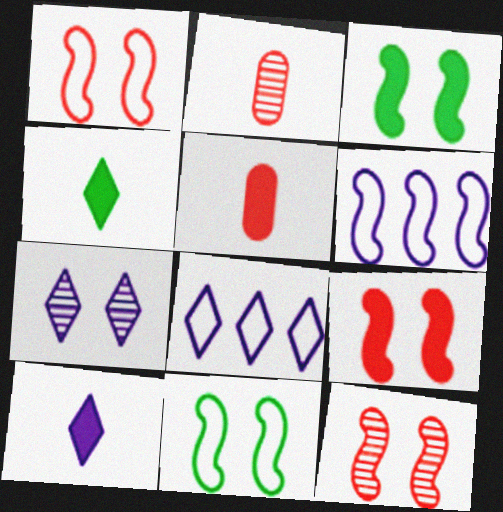[[1, 9, 12], 
[2, 3, 8], 
[7, 8, 10]]